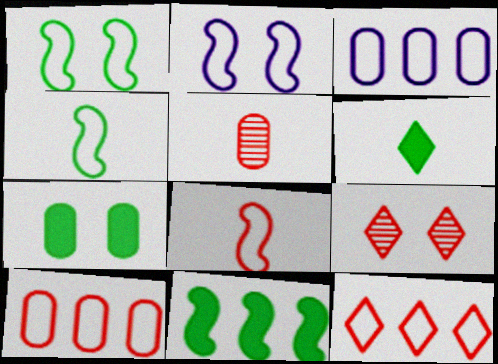[[2, 7, 9], 
[3, 5, 7], 
[6, 7, 11]]